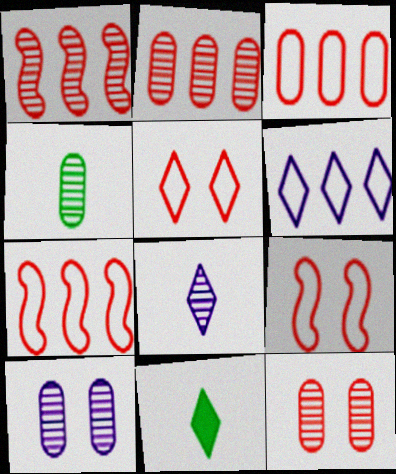[[2, 4, 10], 
[7, 10, 11]]